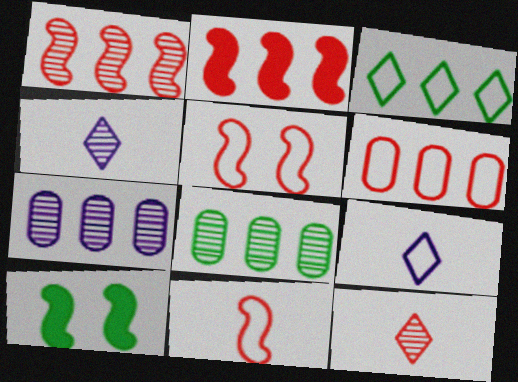[[2, 3, 7], 
[4, 6, 10]]